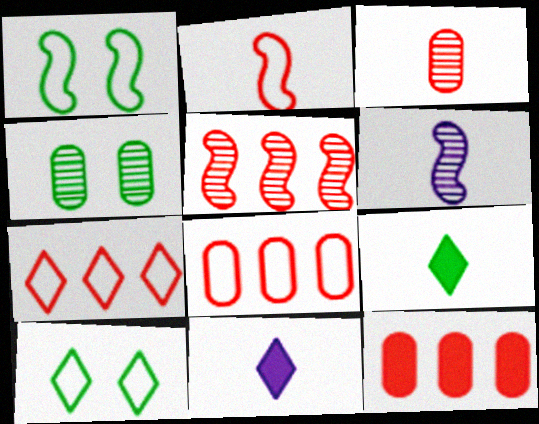[[5, 7, 12], 
[6, 10, 12]]